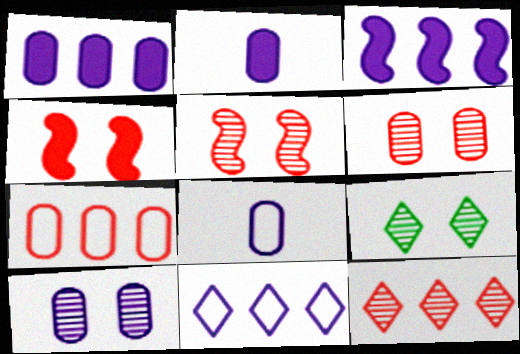[[1, 8, 10], 
[5, 9, 10]]